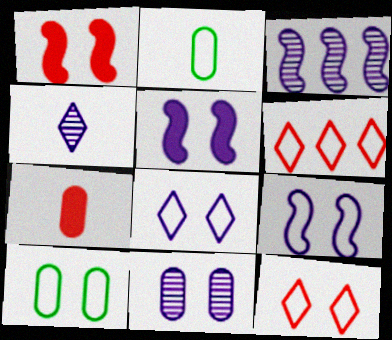[[2, 6, 9], 
[3, 4, 11], 
[5, 8, 11], 
[9, 10, 12]]